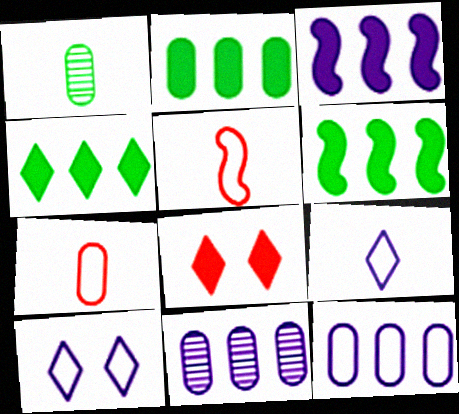[[2, 4, 6]]